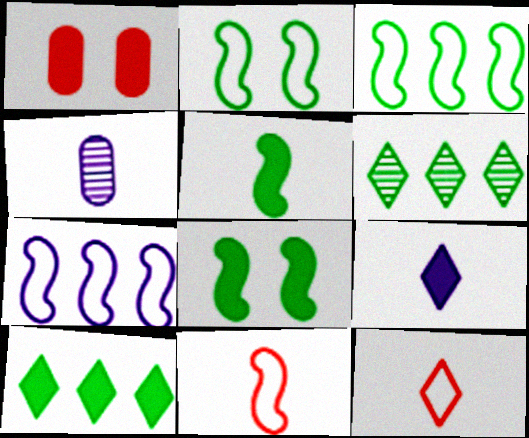[[2, 7, 11], 
[4, 5, 12]]